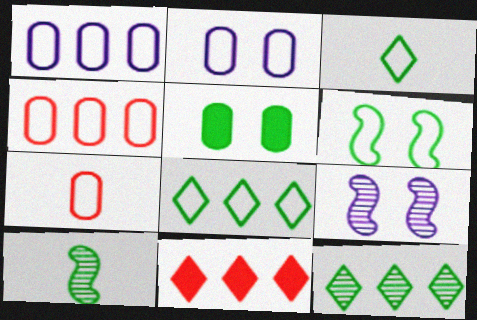[[2, 10, 11], 
[5, 8, 10]]